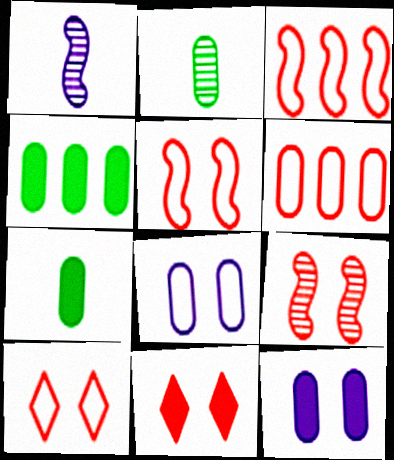[[1, 4, 10], 
[2, 6, 12]]